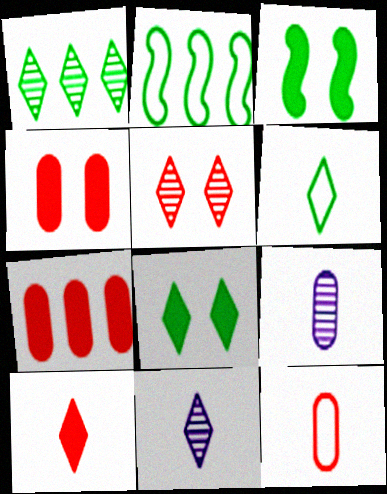[[1, 5, 11], 
[1, 6, 8], 
[2, 4, 11], 
[6, 10, 11]]